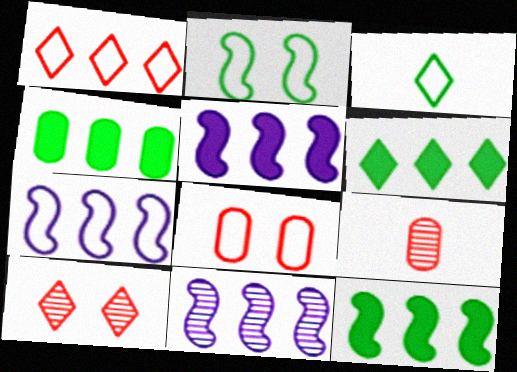[[1, 4, 11], 
[3, 7, 8], 
[4, 6, 12], 
[5, 7, 11]]